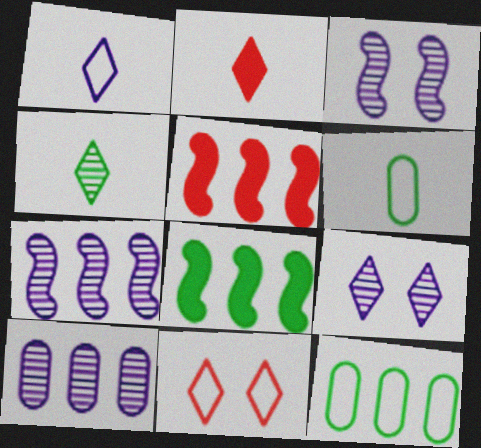[[1, 2, 4], 
[2, 3, 12], 
[5, 6, 9]]